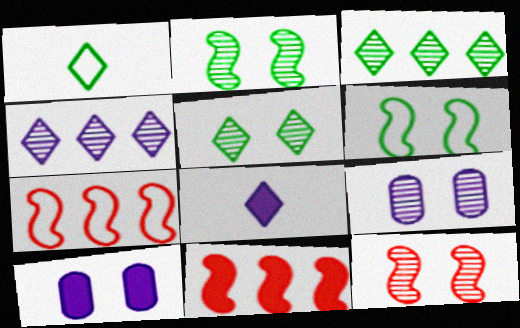[[1, 9, 11], 
[5, 9, 12]]